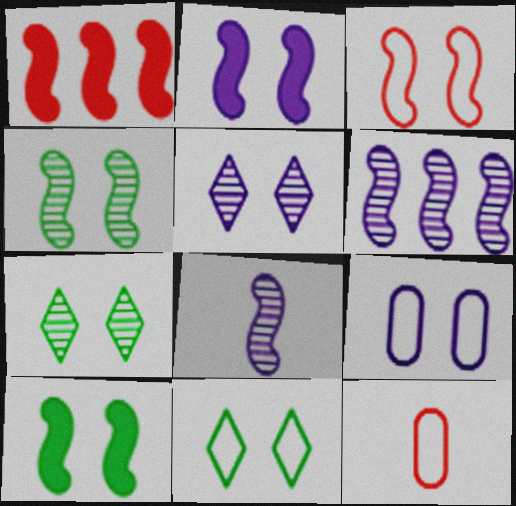[[2, 3, 4], 
[2, 5, 9], 
[3, 9, 11]]